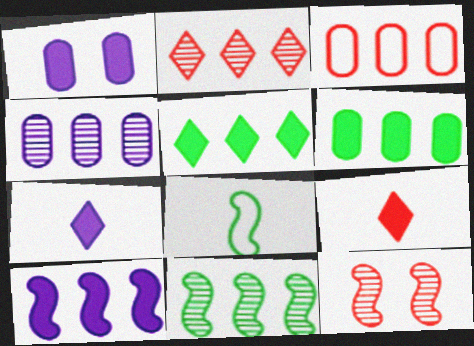[[1, 2, 8], 
[1, 7, 10], 
[2, 4, 11], 
[3, 4, 6], 
[3, 9, 12], 
[8, 10, 12]]